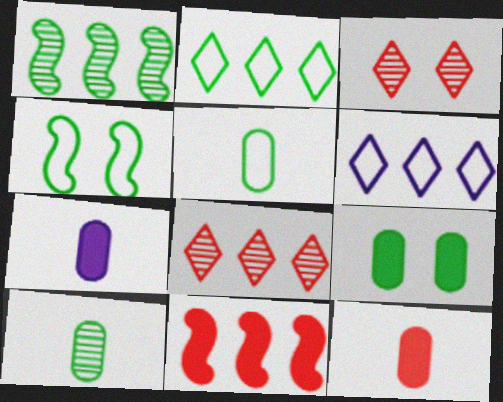[[2, 4, 5], 
[4, 7, 8]]